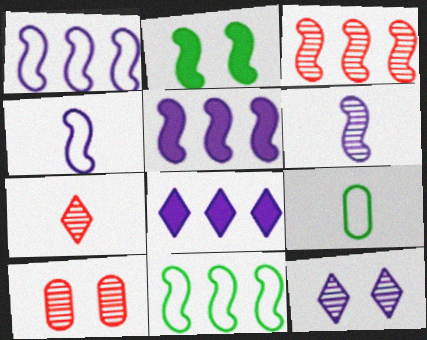[[2, 3, 4], 
[3, 5, 11], 
[3, 7, 10]]